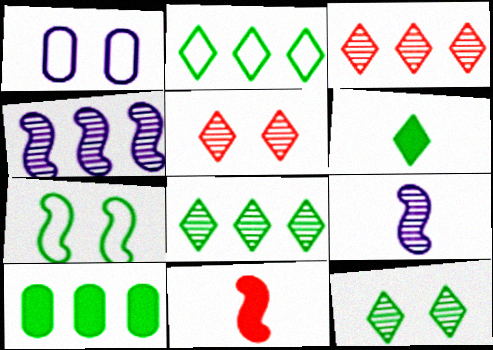[[1, 8, 11], 
[2, 6, 12], 
[4, 7, 11]]